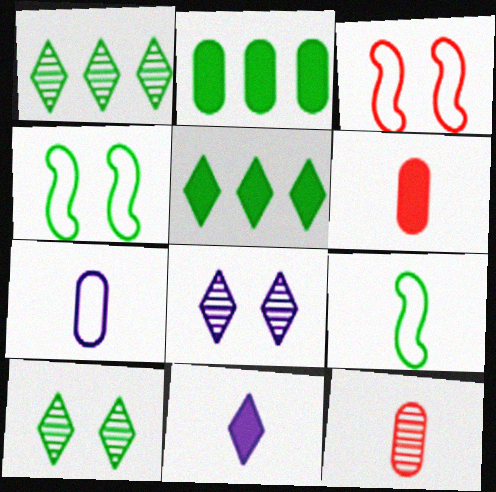[[2, 9, 10], 
[9, 11, 12]]